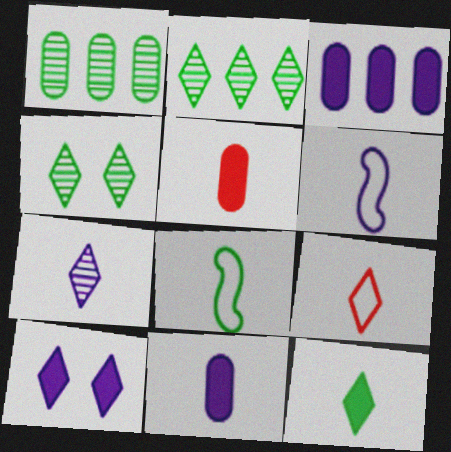[[2, 9, 10], 
[5, 7, 8], 
[6, 7, 11], 
[7, 9, 12]]